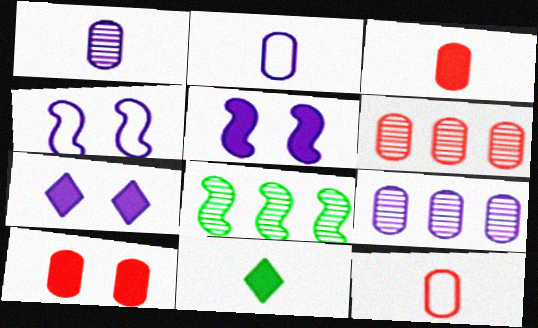[[4, 6, 11], 
[6, 10, 12], 
[7, 8, 12]]